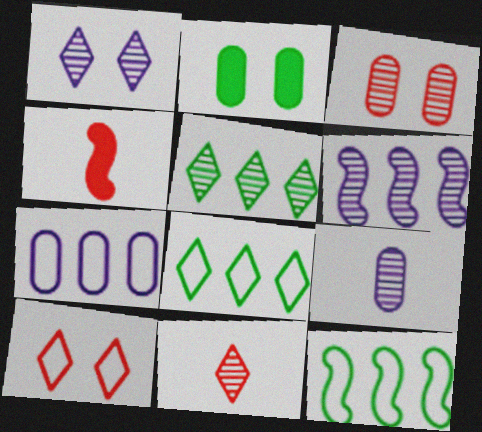[[1, 5, 11], 
[1, 6, 9]]